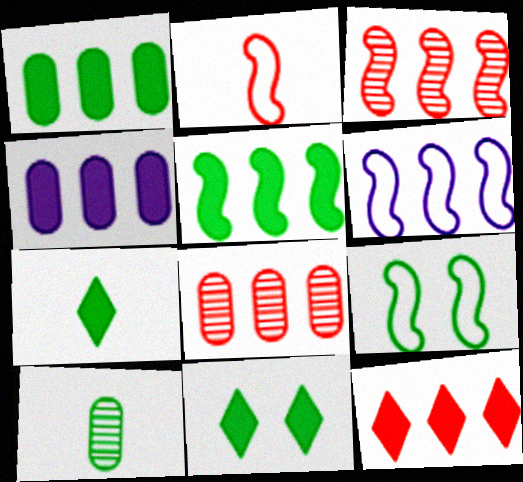[[2, 6, 9], 
[3, 5, 6], 
[4, 5, 12]]